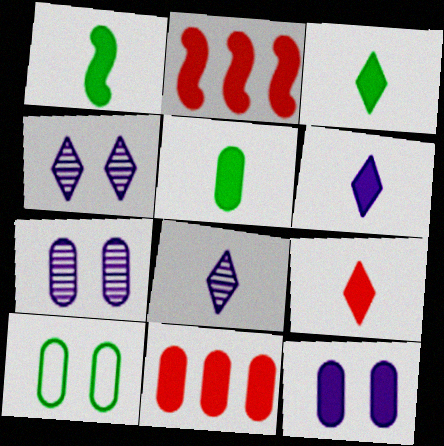[[1, 3, 5], 
[2, 3, 12], 
[2, 8, 10], 
[3, 6, 9], 
[5, 11, 12]]